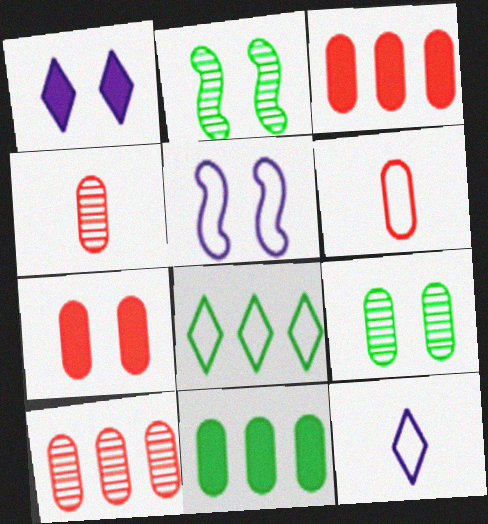[[2, 3, 12], 
[5, 6, 8], 
[6, 7, 10]]